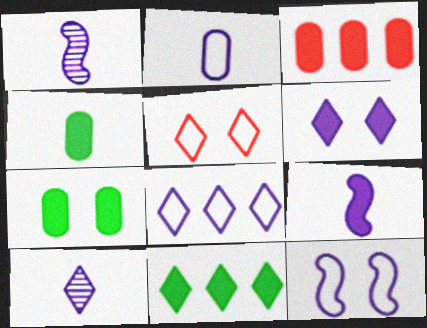[[2, 8, 12], 
[2, 9, 10], 
[5, 10, 11], 
[6, 8, 10]]